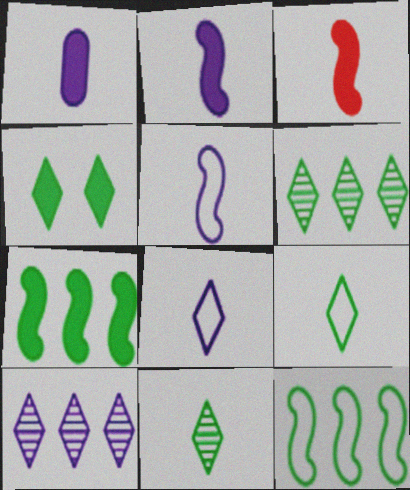[[4, 6, 9]]